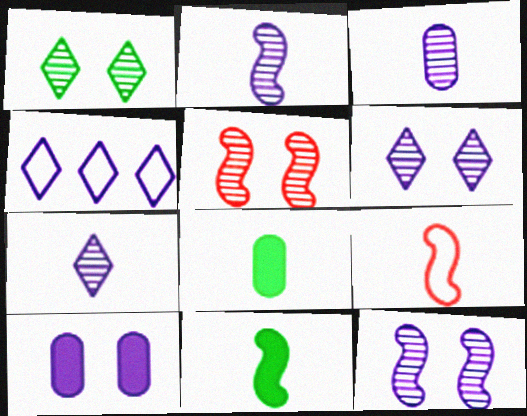[[2, 3, 7], 
[2, 4, 10], 
[2, 9, 11], 
[4, 5, 8], 
[7, 8, 9]]